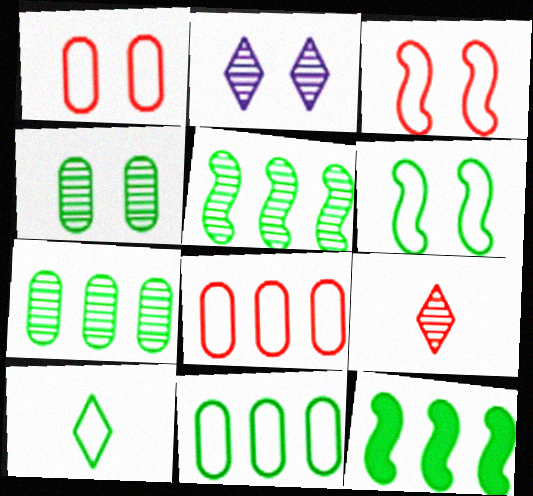[[4, 10, 12], 
[6, 10, 11]]